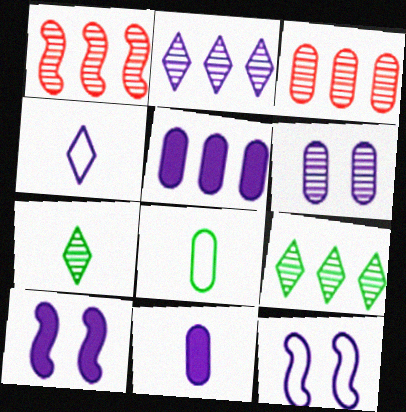[[1, 6, 7], 
[2, 11, 12]]